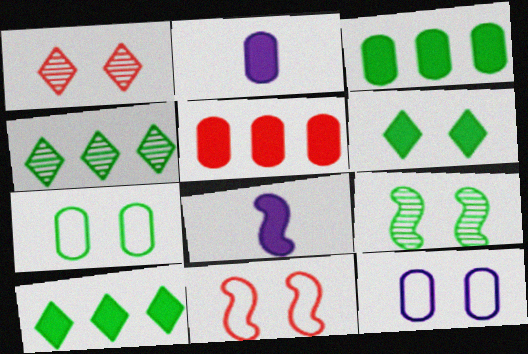[[2, 4, 11], 
[5, 6, 8], 
[6, 7, 9]]